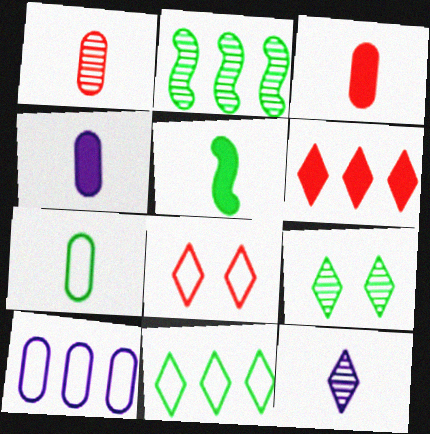[[1, 4, 7], 
[2, 4, 8], 
[2, 6, 10]]